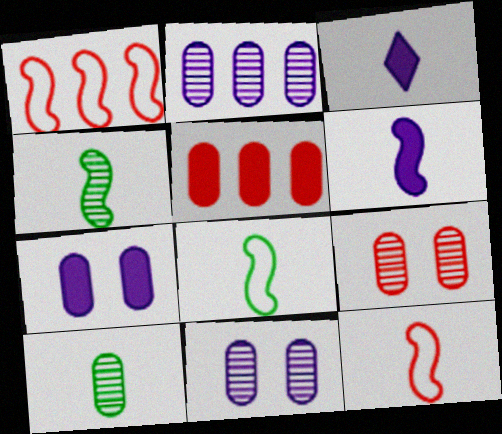[[2, 9, 10], 
[3, 10, 12], 
[4, 6, 12]]